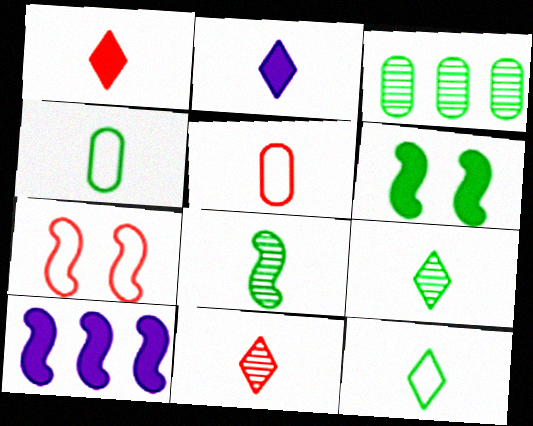[[2, 3, 7], 
[2, 5, 8], 
[2, 11, 12], 
[3, 6, 12], 
[7, 8, 10]]